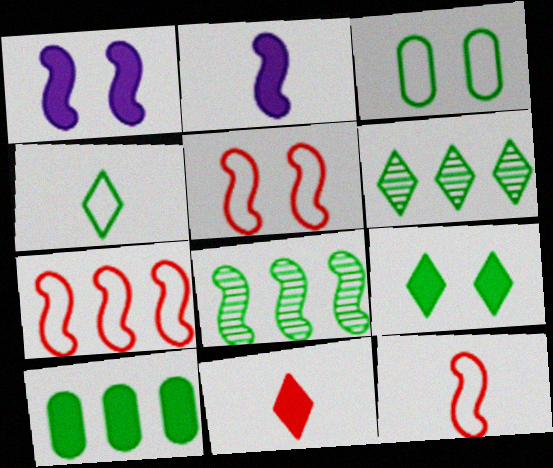[[1, 8, 12], 
[1, 10, 11], 
[2, 5, 8], 
[4, 6, 9], 
[5, 7, 12]]